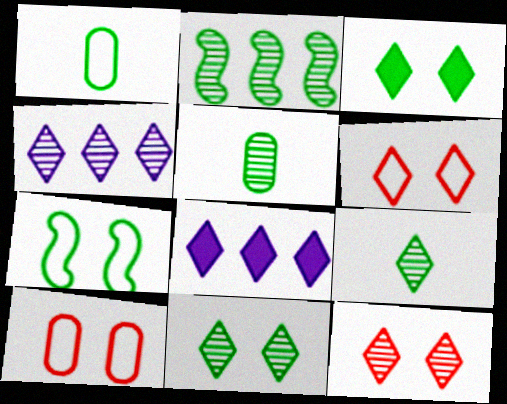[[1, 2, 3], 
[2, 5, 11], 
[4, 9, 12], 
[6, 8, 9]]